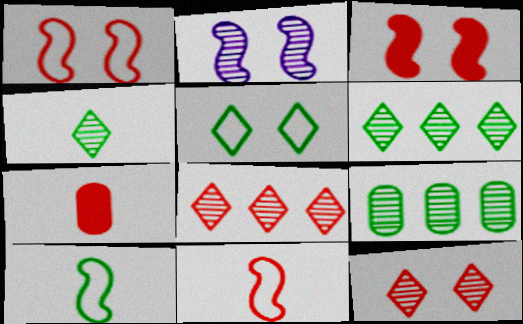[[1, 7, 8]]